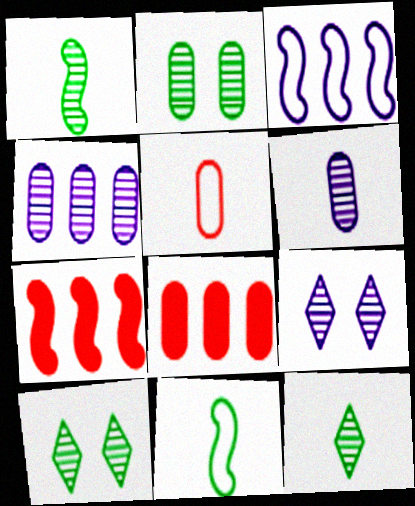[[8, 9, 11]]